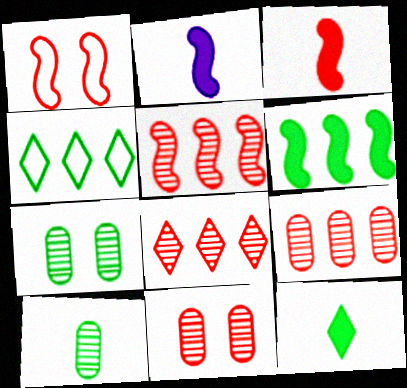[[1, 3, 5], 
[2, 4, 11], 
[5, 8, 9]]